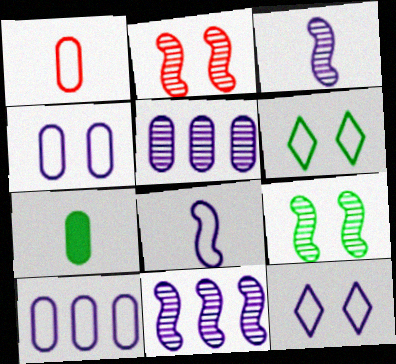[[8, 10, 12]]